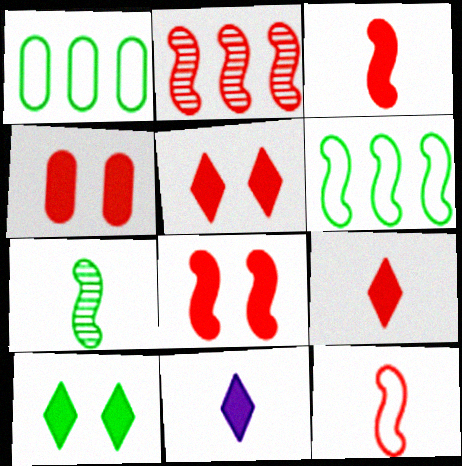[[1, 7, 10], 
[2, 8, 12], 
[4, 5, 8]]